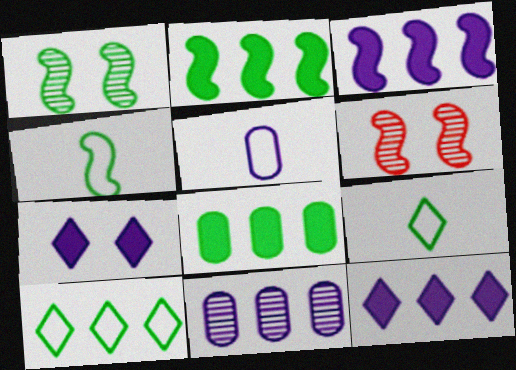[[1, 2, 4], 
[1, 8, 9], 
[3, 4, 6]]